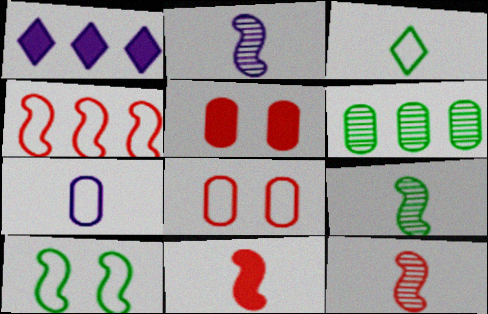[[1, 4, 6], 
[1, 8, 9], 
[2, 9, 12], 
[5, 6, 7]]